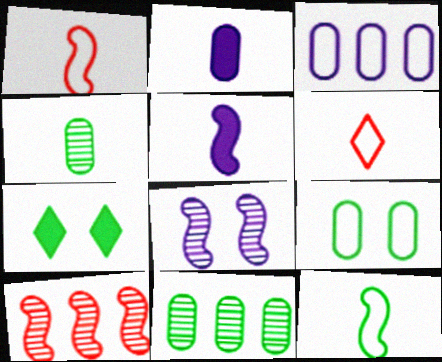[[4, 5, 6], 
[7, 11, 12]]